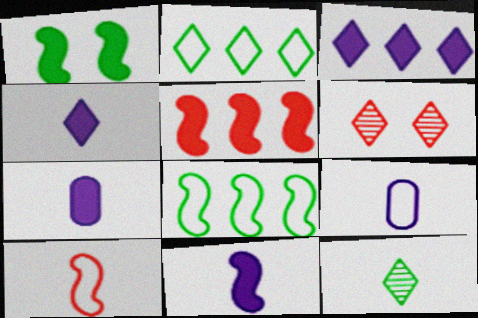[[1, 5, 11], 
[2, 4, 6], 
[4, 7, 11], 
[6, 7, 8], 
[7, 10, 12]]